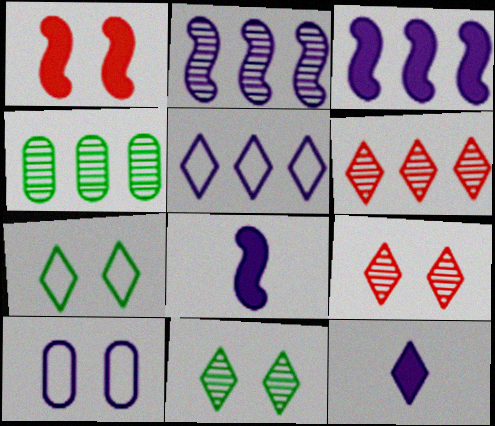[[1, 10, 11], 
[2, 4, 6], 
[2, 10, 12], 
[6, 7, 12]]